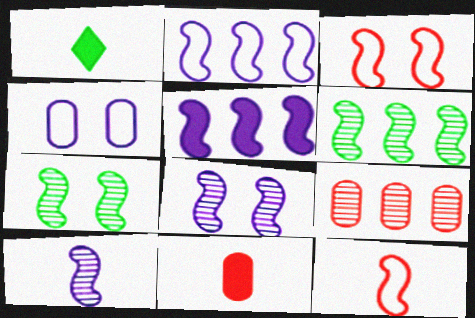[[5, 7, 12]]